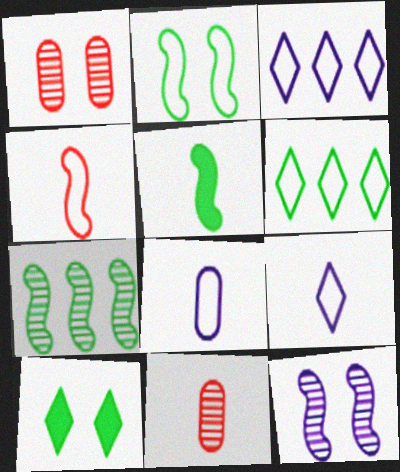[[1, 3, 5], 
[2, 5, 7], 
[5, 9, 11]]